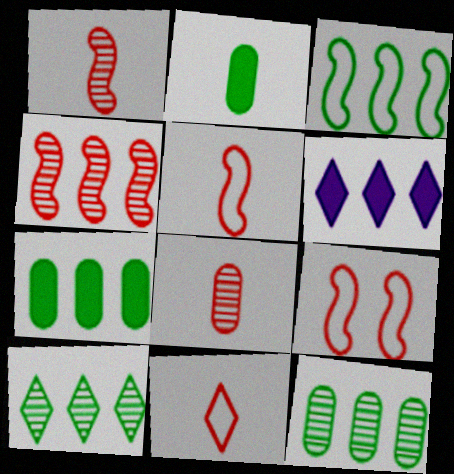[[3, 7, 10]]